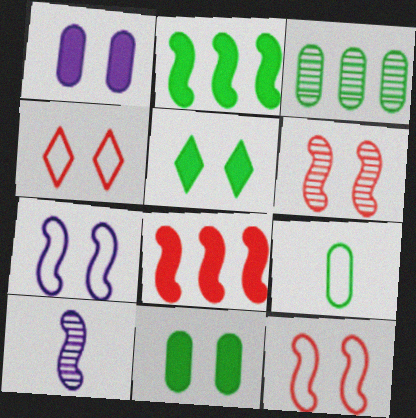[[2, 10, 12], 
[3, 9, 11]]